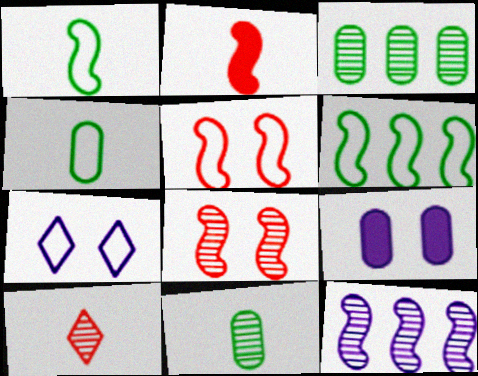[[2, 3, 7], 
[6, 9, 10]]